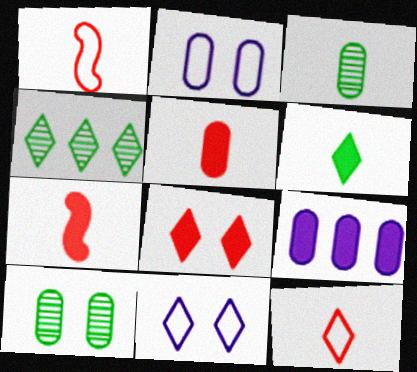[[2, 4, 7]]